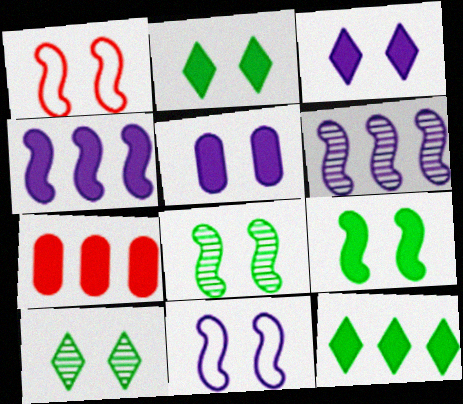[[1, 5, 10], 
[4, 7, 12]]